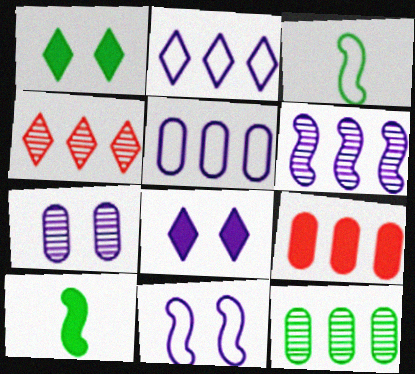[[1, 3, 12], 
[4, 6, 12], 
[5, 9, 12], 
[7, 8, 11], 
[8, 9, 10]]